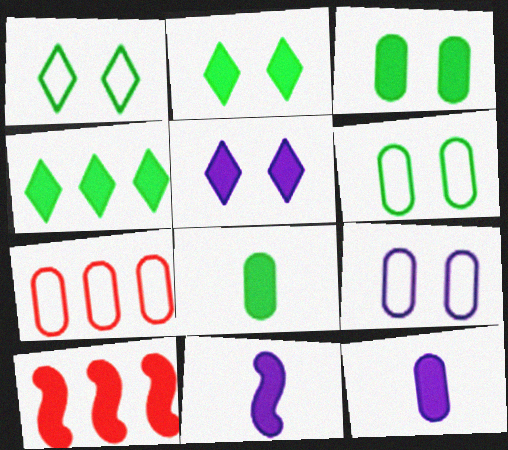[[2, 10, 12], 
[5, 8, 10]]